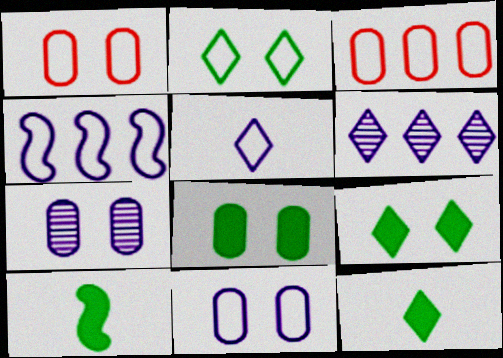[[1, 6, 10], 
[1, 7, 8], 
[4, 5, 11]]